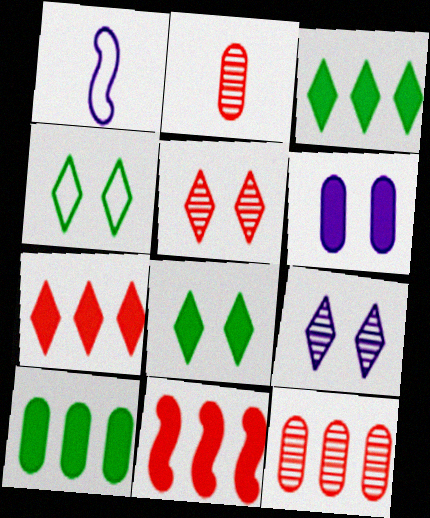[[1, 5, 10], 
[1, 8, 12]]